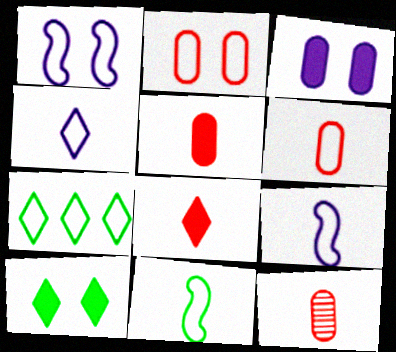[[1, 6, 7], 
[2, 7, 9], 
[4, 6, 11], 
[5, 6, 12]]